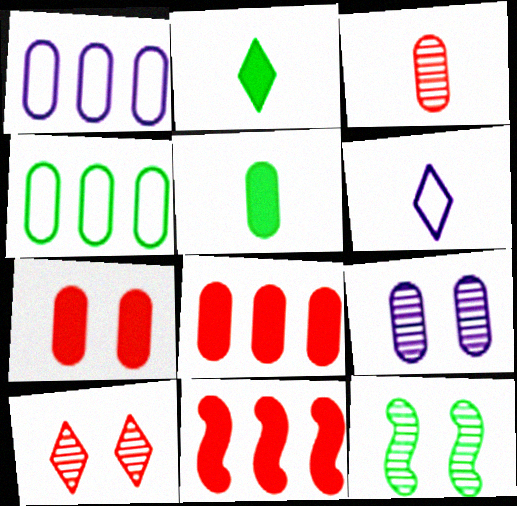[[2, 4, 12], 
[6, 8, 12], 
[9, 10, 12]]